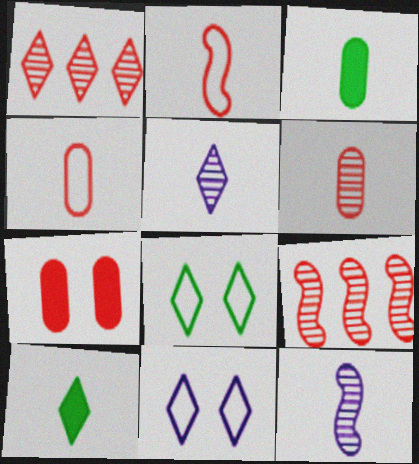[[1, 2, 7], 
[1, 10, 11], 
[2, 3, 5], 
[3, 9, 11], 
[4, 10, 12]]